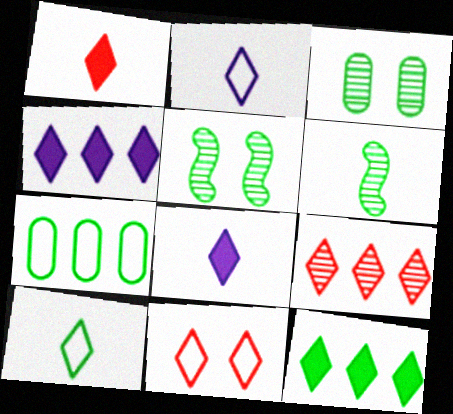[[1, 9, 11]]